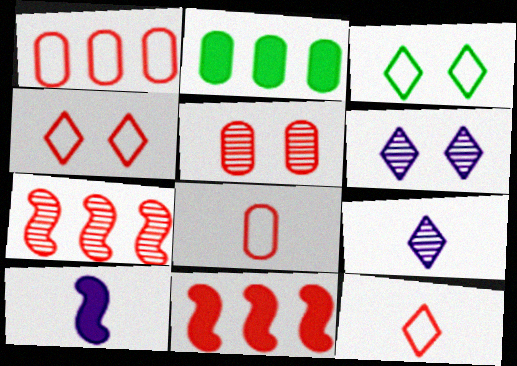[[5, 11, 12]]